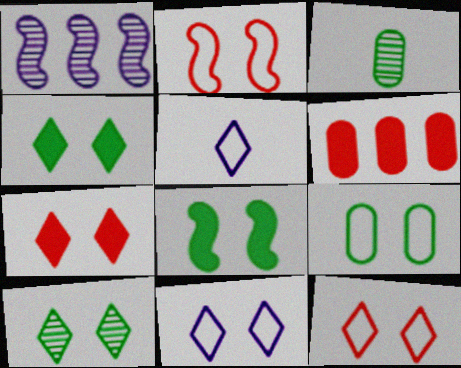[[2, 9, 11], 
[7, 10, 11], 
[8, 9, 10]]